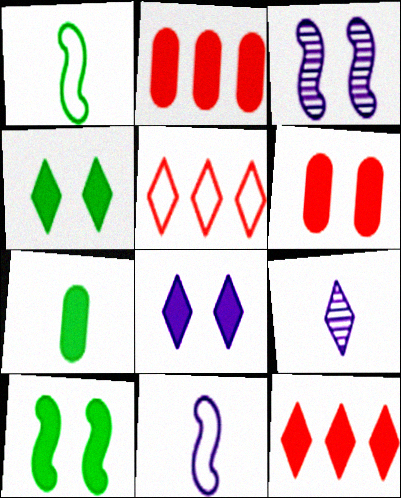[[3, 5, 7], 
[4, 5, 9], 
[6, 8, 10]]